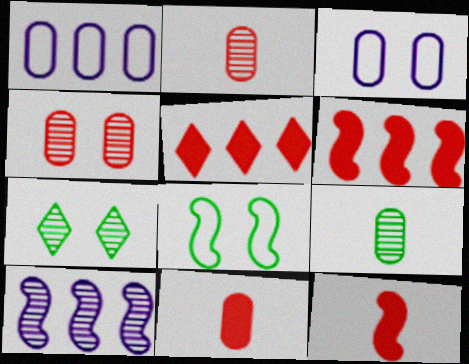[[1, 7, 12], 
[2, 7, 10], 
[8, 10, 12]]